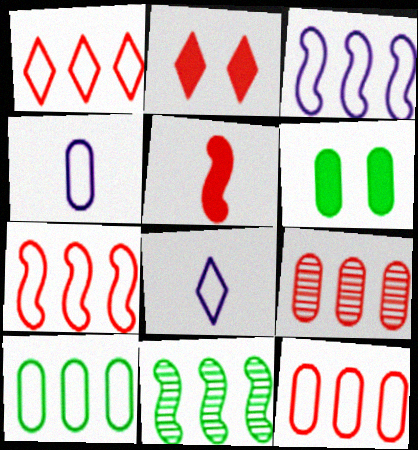[[1, 3, 10], 
[1, 7, 12], 
[2, 4, 11], 
[4, 6, 9]]